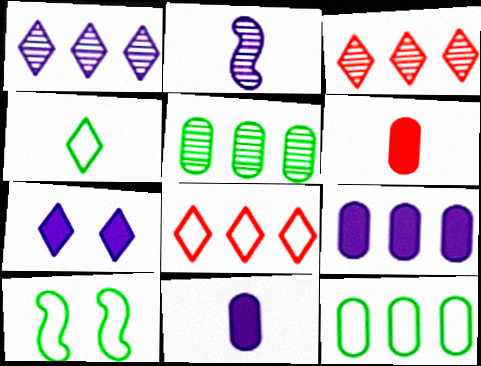[[1, 6, 10], 
[2, 4, 6], 
[3, 4, 7], 
[3, 10, 11], 
[4, 10, 12]]